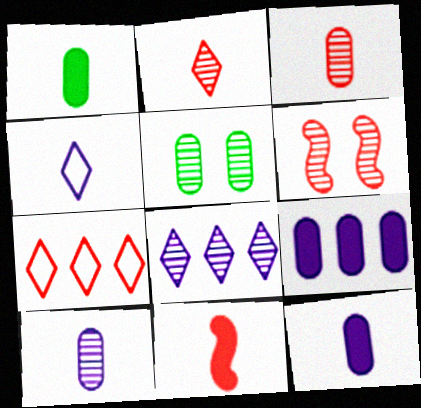[]